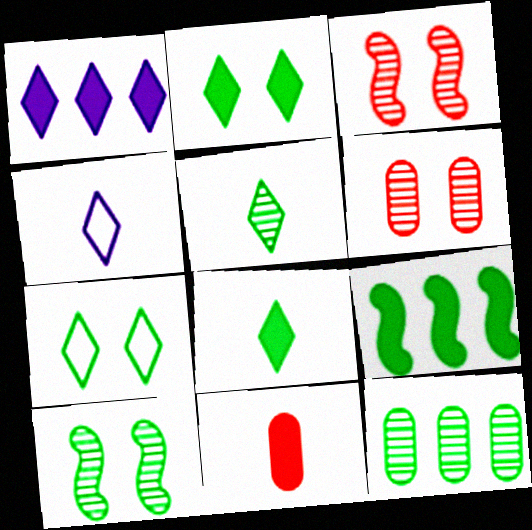[[4, 6, 9], 
[5, 10, 12]]